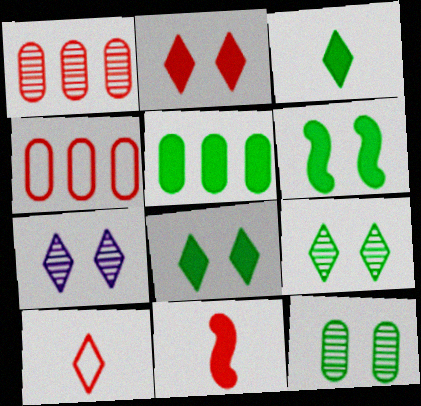[[3, 5, 6]]